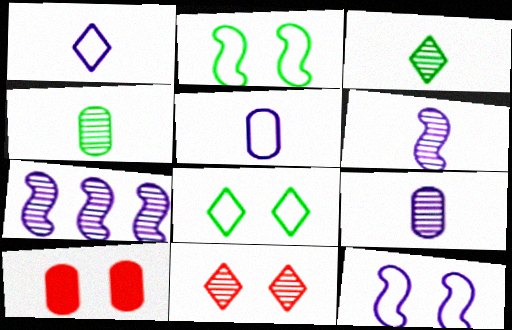[[4, 7, 11]]